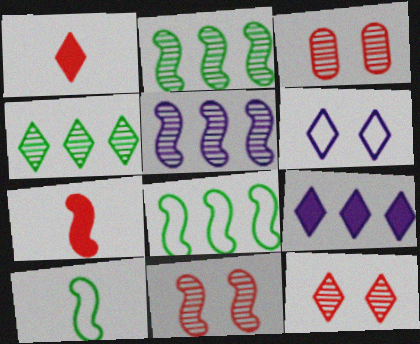[[1, 4, 6], 
[3, 9, 10], 
[3, 11, 12]]